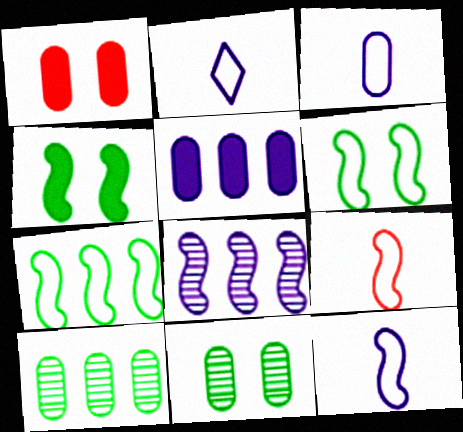[[1, 3, 10], 
[2, 3, 12], 
[4, 8, 9]]